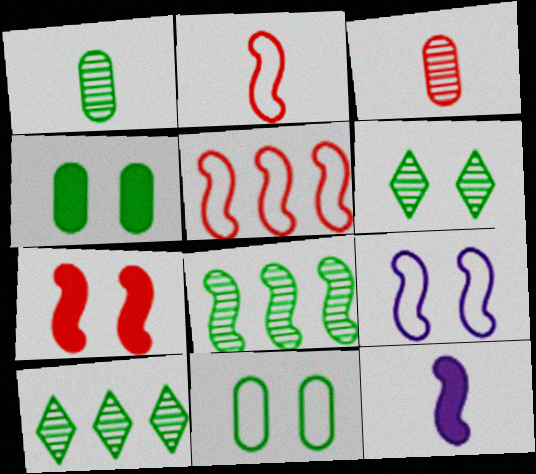[[1, 6, 8]]